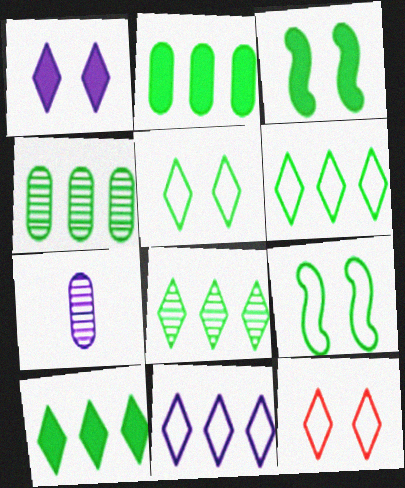[[6, 8, 10]]